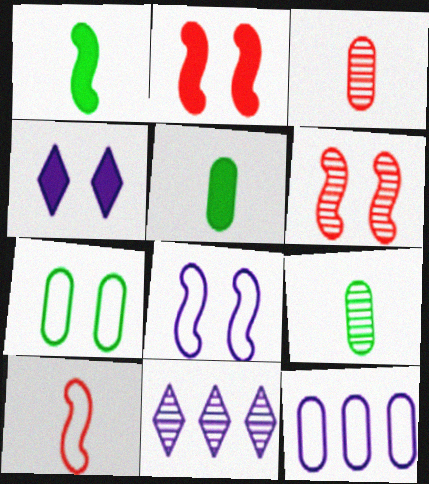[[4, 6, 7], 
[6, 9, 11]]